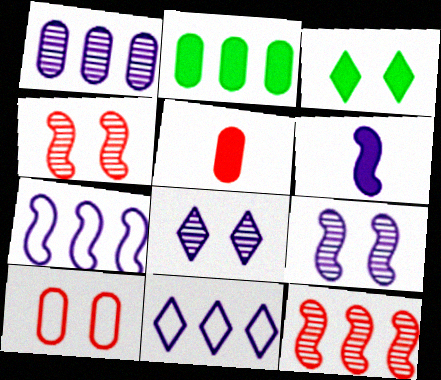[[2, 11, 12], 
[3, 9, 10], 
[6, 7, 9]]